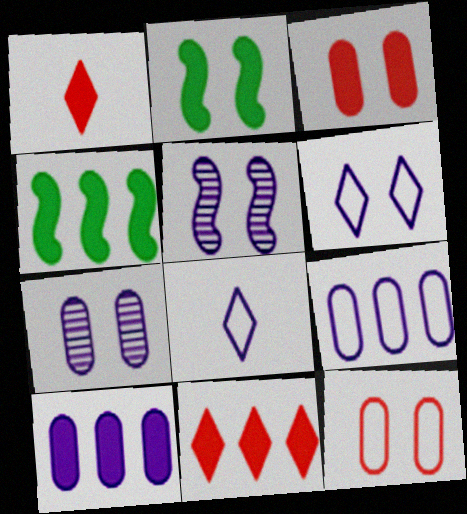[[1, 2, 10], 
[4, 10, 11], 
[5, 8, 10]]